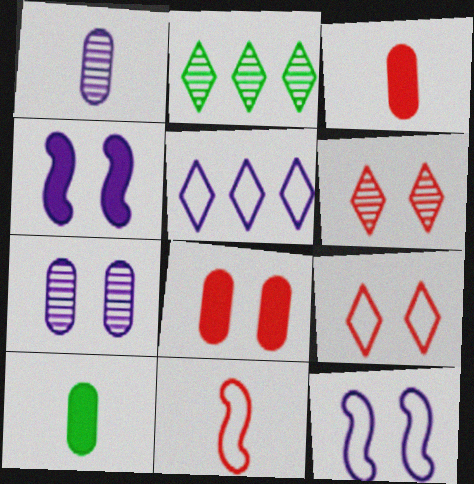[[1, 4, 5], 
[2, 3, 12]]